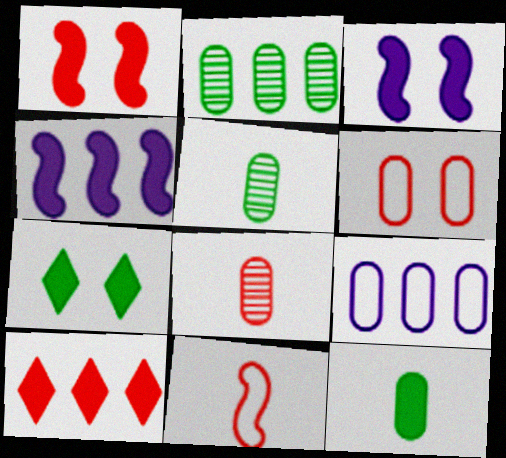[[3, 10, 12]]